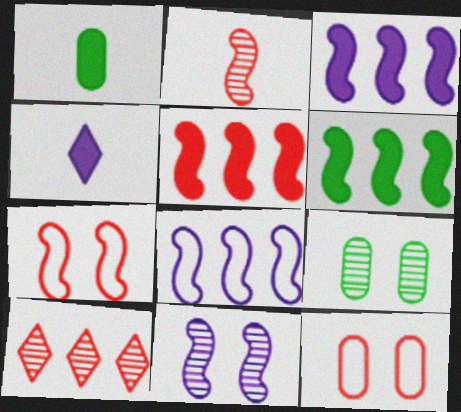[[2, 5, 7], 
[3, 5, 6]]